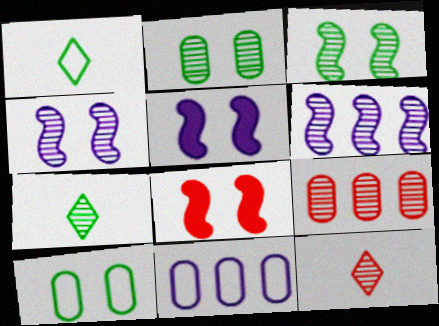[[1, 5, 9], 
[2, 6, 12], 
[4, 7, 9], 
[7, 8, 11]]